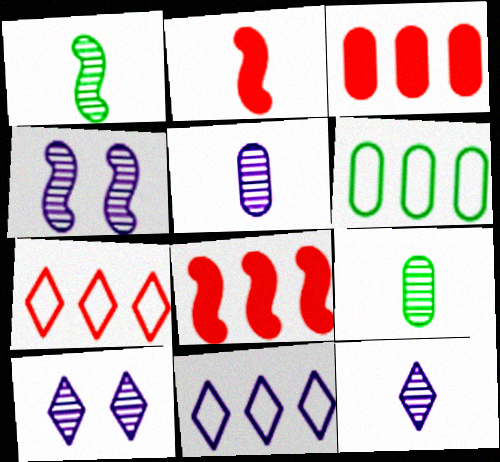[[2, 6, 10]]